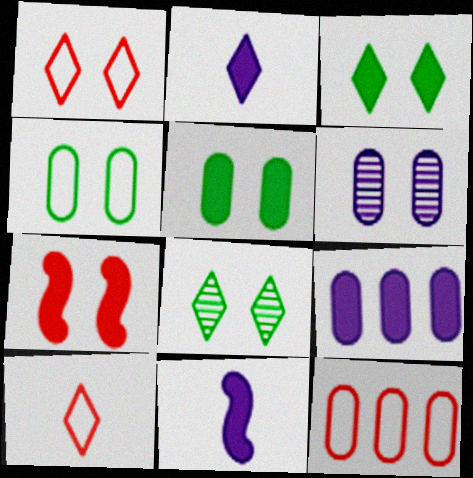[[8, 11, 12]]